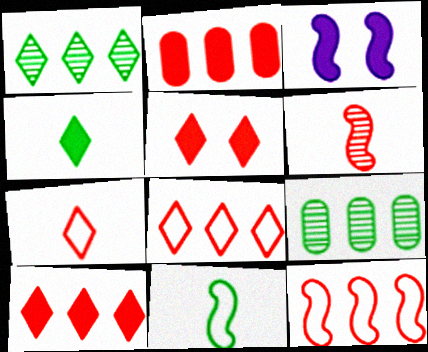[[2, 3, 4], 
[3, 7, 9]]